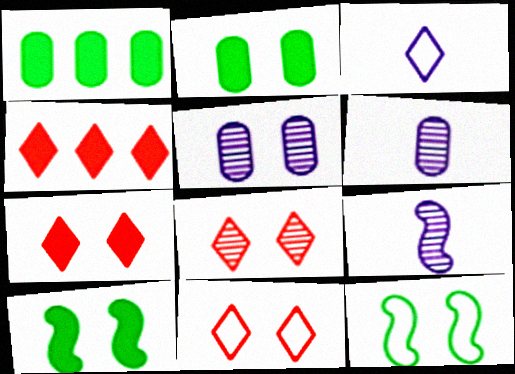[[1, 9, 11], 
[4, 6, 12], 
[5, 7, 12], 
[5, 10, 11], 
[7, 8, 11]]